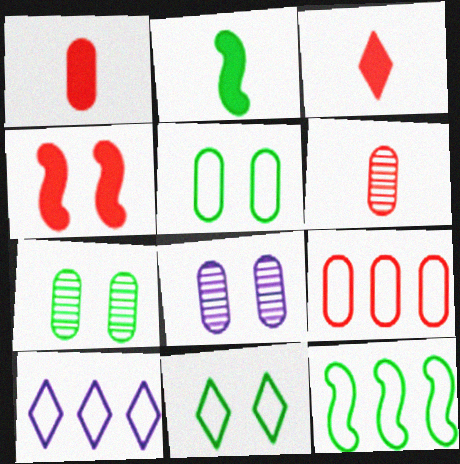[[3, 8, 12], 
[4, 8, 11], 
[9, 10, 12]]